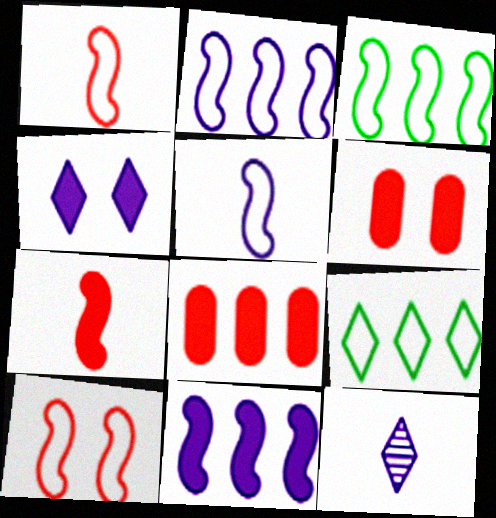[[3, 5, 10], 
[3, 6, 12]]